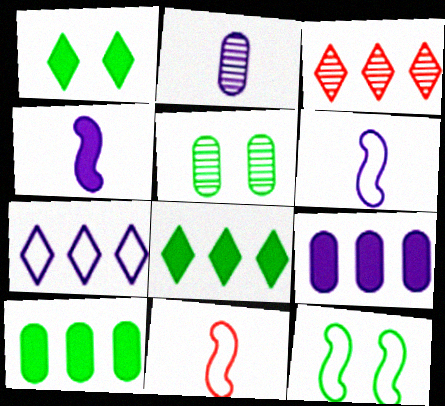[[1, 5, 12], 
[3, 7, 8]]